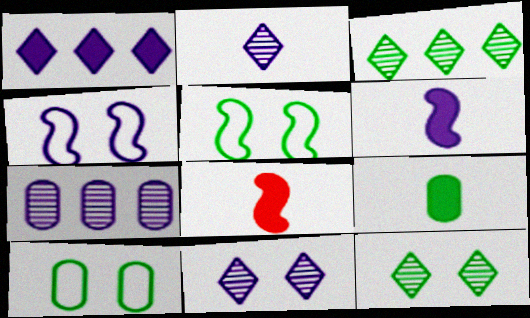[[3, 5, 9]]